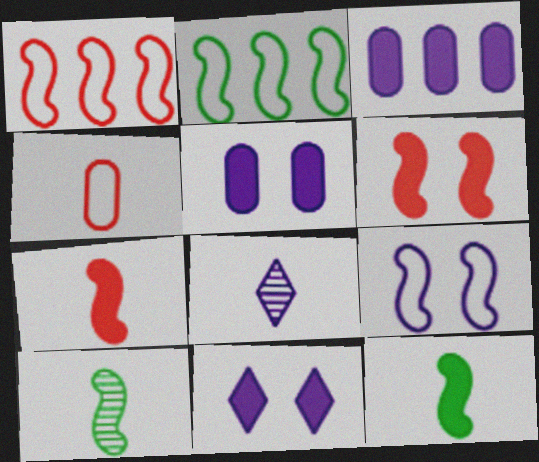[[3, 8, 9], 
[4, 8, 12]]